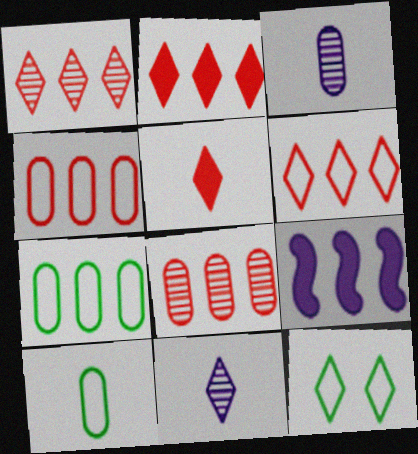[[1, 2, 6], 
[1, 7, 9], 
[2, 11, 12]]